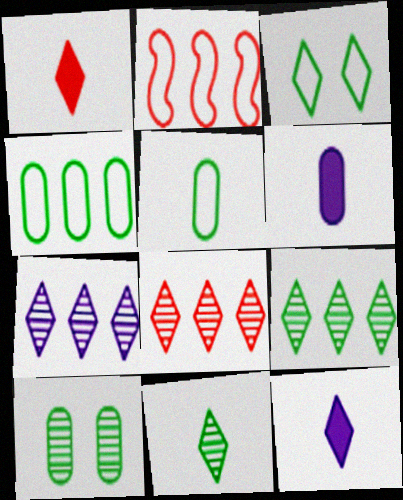[[1, 3, 7], 
[2, 10, 12], 
[3, 8, 12], 
[7, 8, 9]]